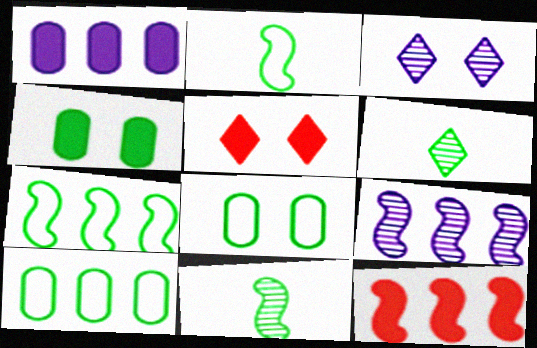[[4, 6, 7], 
[7, 9, 12]]